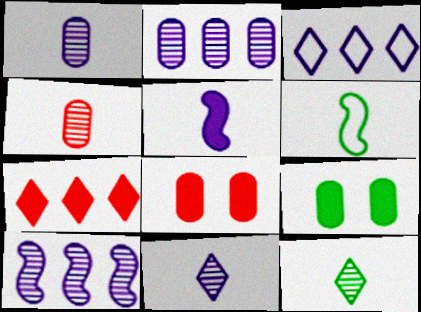[[5, 7, 9]]